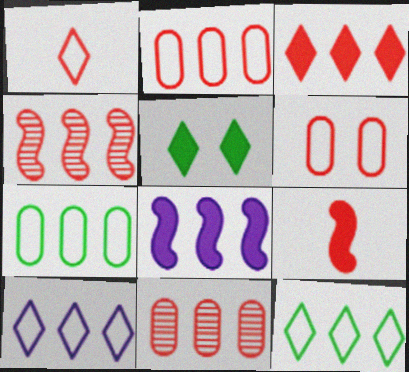[[2, 3, 4], 
[8, 11, 12]]